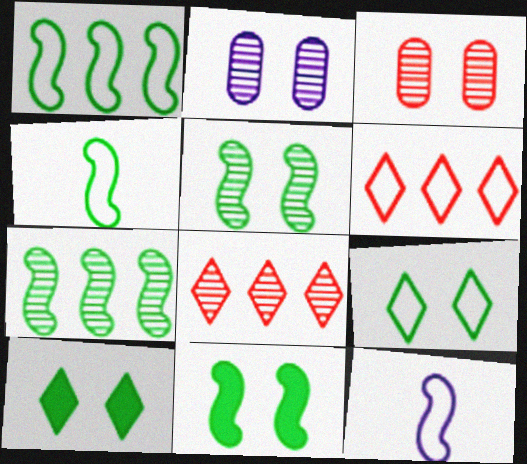[[4, 7, 11]]